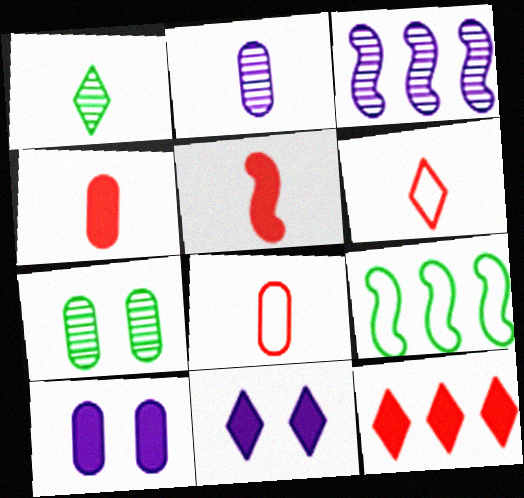[]